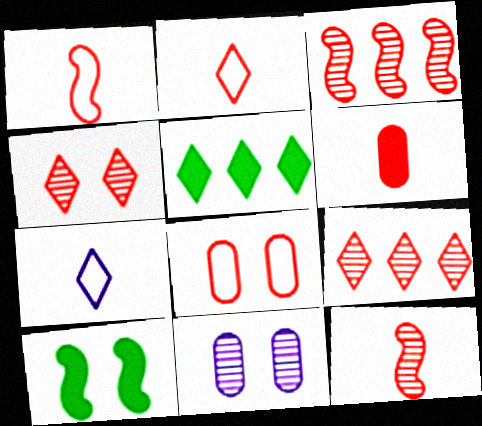[[1, 5, 11], 
[2, 6, 12], 
[4, 5, 7]]